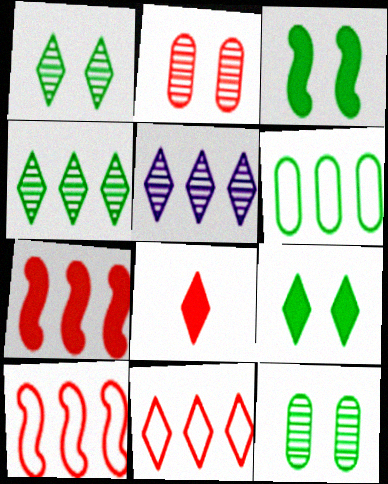[[2, 8, 10], 
[5, 6, 7]]